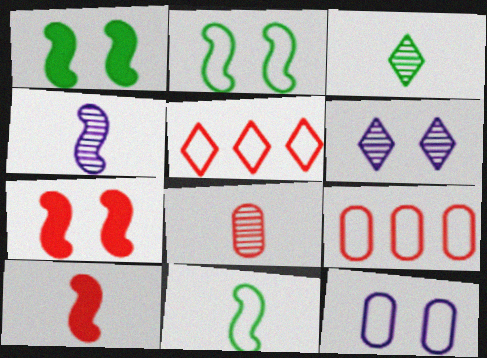[[3, 4, 8], 
[4, 10, 11], 
[5, 7, 8], 
[5, 11, 12]]